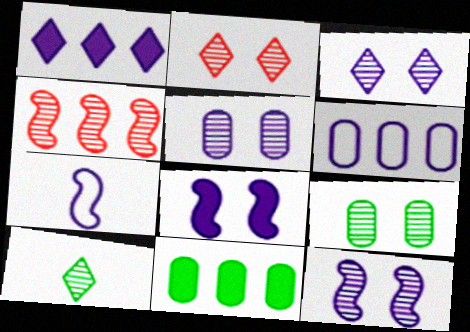[[1, 5, 7], 
[2, 7, 11], 
[2, 9, 12], 
[3, 5, 12], 
[4, 5, 10]]